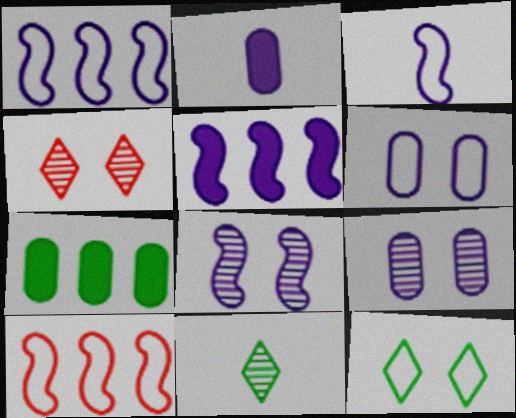[[3, 4, 7], 
[3, 5, 8]]